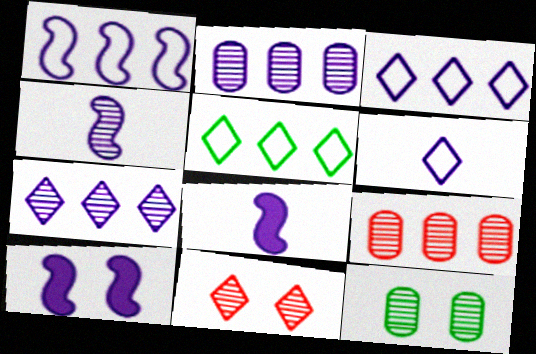[[1, 4, 10], 
[2, 6, 10]]